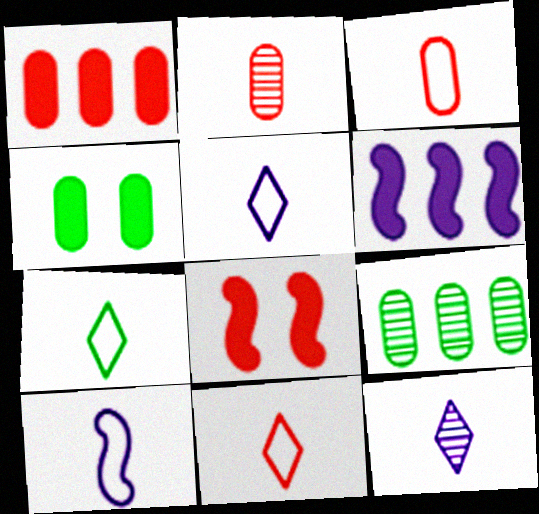[[3, 7, 10], 
[5, 7, 11], 
[5, 8, 9]]